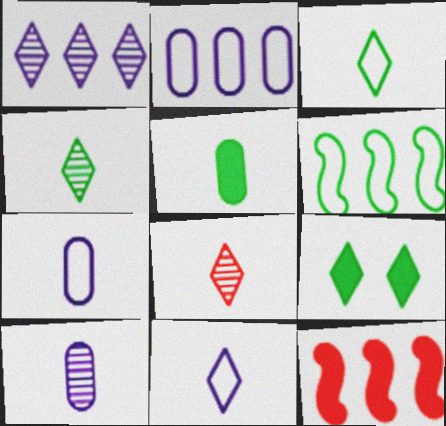[]